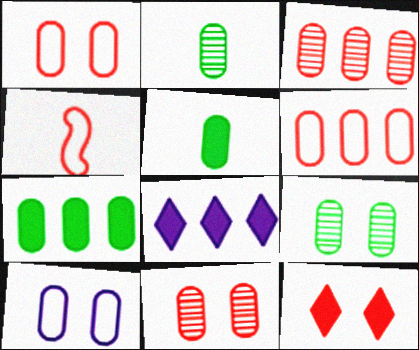[[3, 4, 12], 
[3, 5, 10], 
[4, 8, 9]]